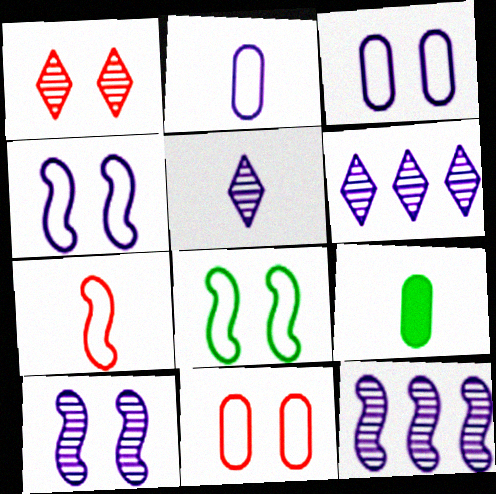[[5, 7, 9]]